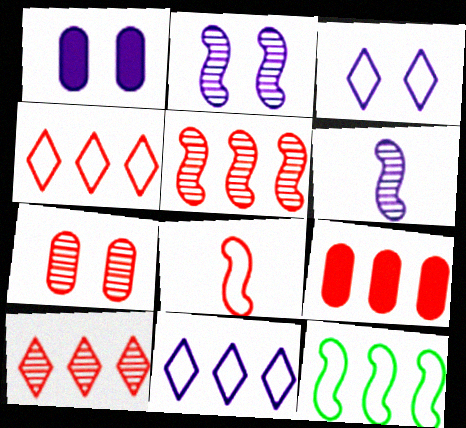[[1, 2, 3], 
[1, 6, 11], 
[4, 5, 9]]